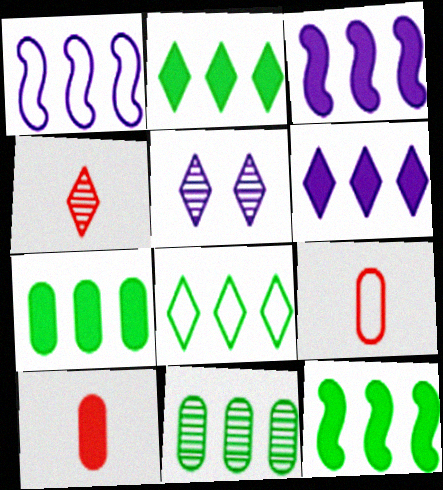[[2, 7, 12], 
[5, 9, 12], 
[8, 11, 12]]